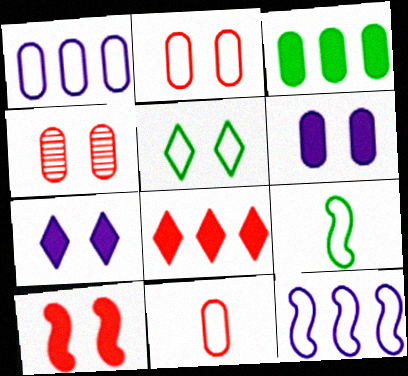[[5, 11, 12]]